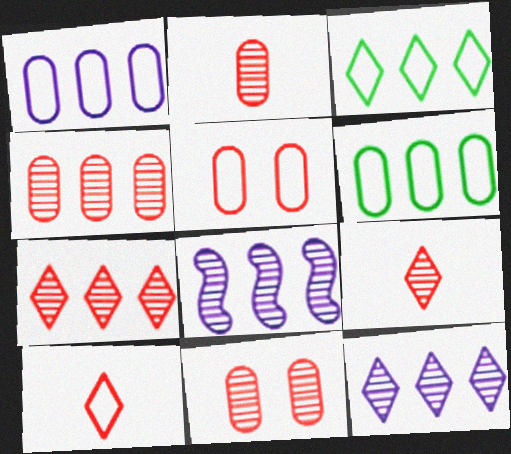[[2, 4, 11]]